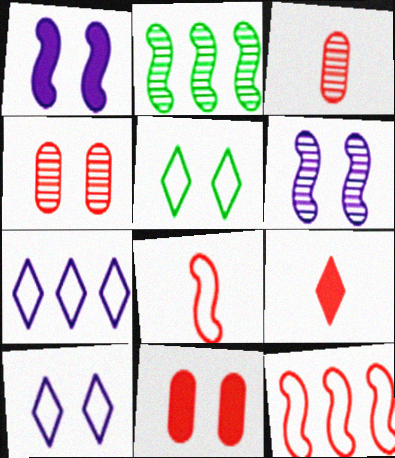[[1, 2, 8], 
[1, 4, 5], 
[3, 8, 9], 
[4, 9, 12], 
[5, 6, 11]]